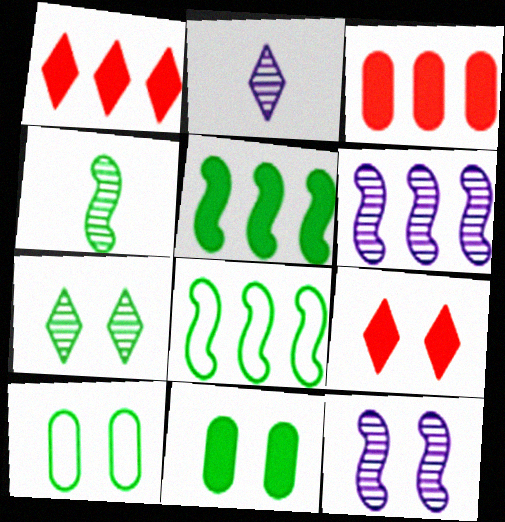[[9, 10, 12]]